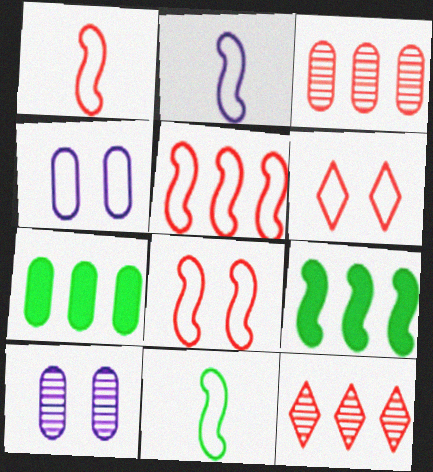[[1, 2, 11], 
[1, 5, 8]]